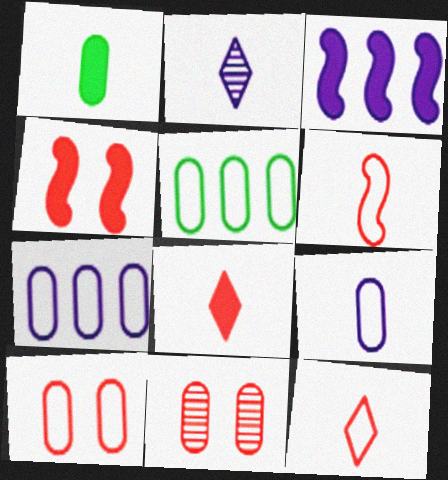[[1, 2, 6], 
[1, 7, 11], 
[2, 4, 5], 
[5, 9, 10]]